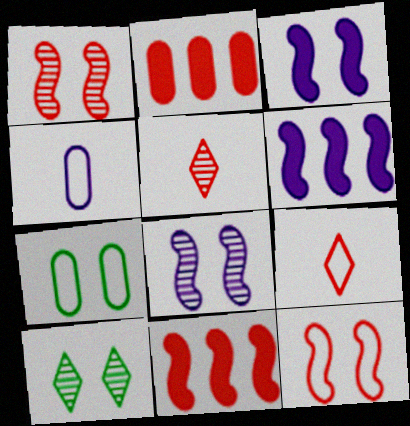[[1, 2, 9], 
[2, 5, 12], 
[4, 10, 11], 
[5, 6, 7]]